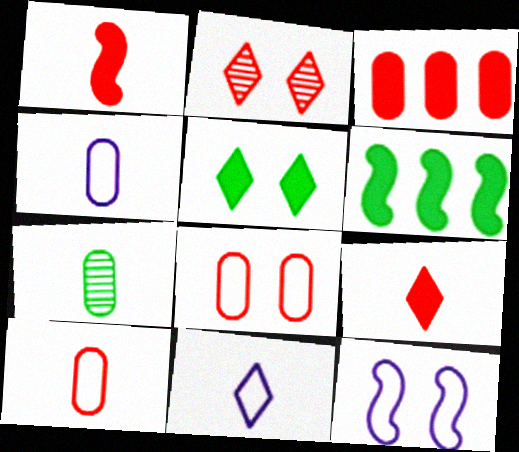[[1, 7, 11], 
[2, 4, 6]]